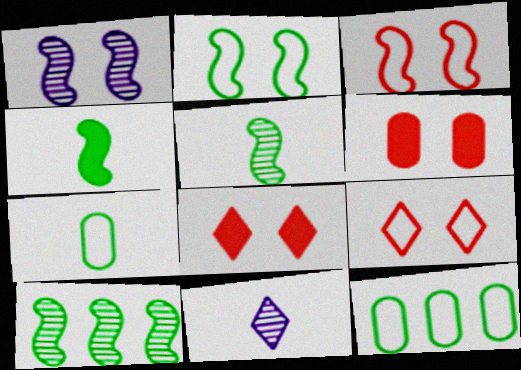[[2, 4, 10]]